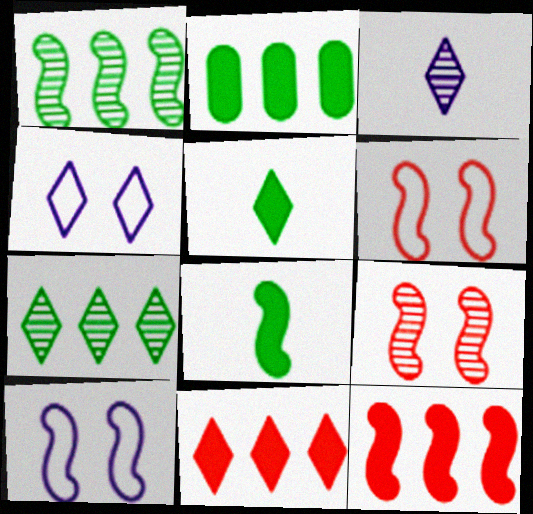[[2, 3, 6]]